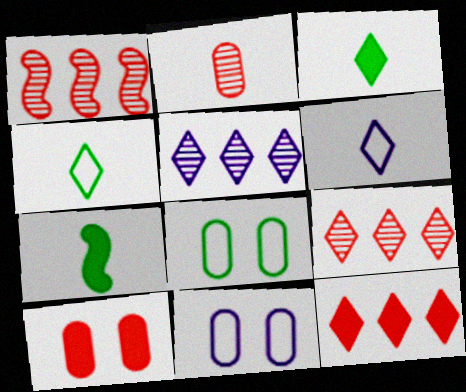[[1, 3, 11], 
[2, 6, 7], 
[7, 9, 11]]